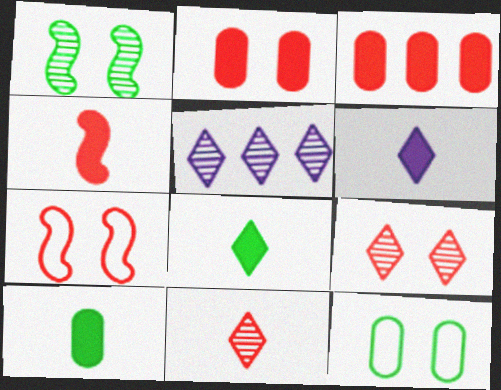[[2, 7, 9], 
[3, 7, 11], 
[4, 5, 12], 
[4, 6, 10], 
[5, 7, 10]]